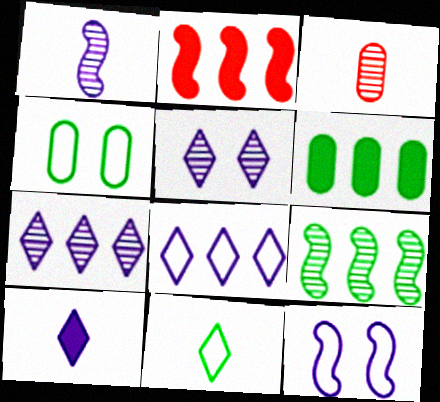[[3, 5, 9], 
[5, 8, 10]]